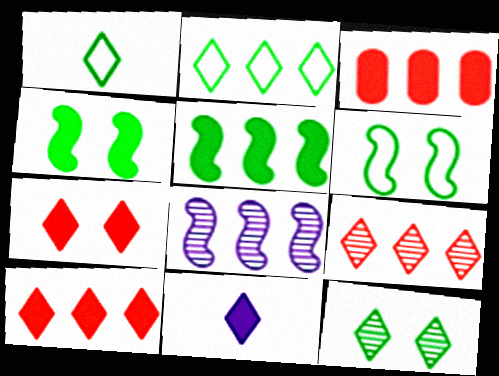[[2, 3, 8], 
[3, 4, 11]]